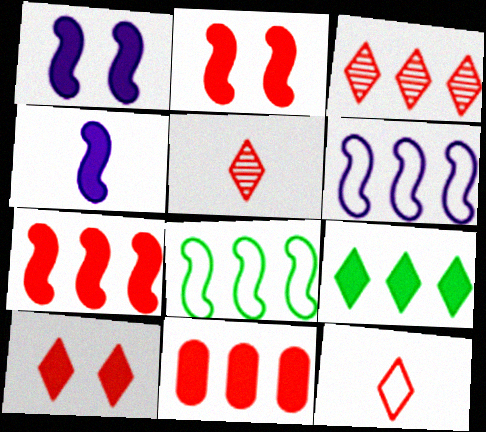[[3, 10, 12]]